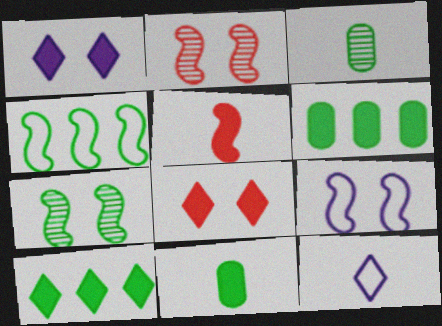[[1, 5, 6], 
[2, 6, 12], 
[3, 5, 12]]